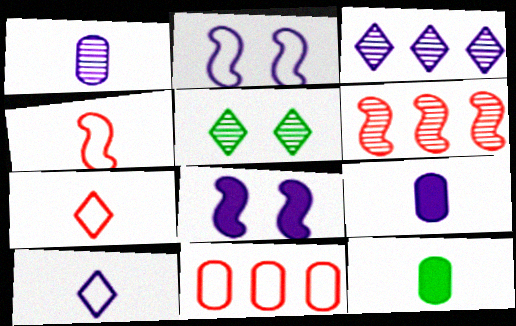[[1, 5, 6], 
[2, 3, 9]]